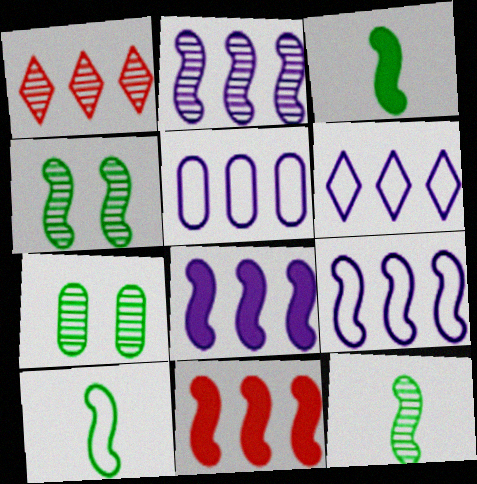[[2, 8, 9], 
[3, 10, 12], 
[5, 6, 9]]